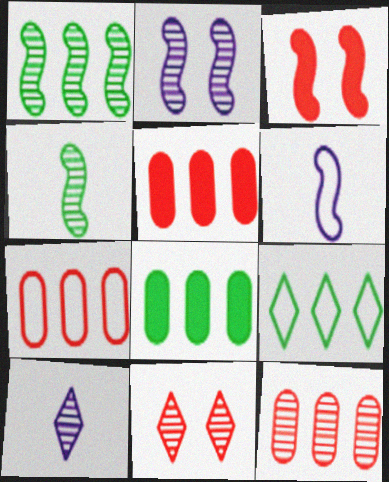[[1, 3, 6], 
[1, 8, 9], 
[5, 7, 12], 
[6, 8, 11]]